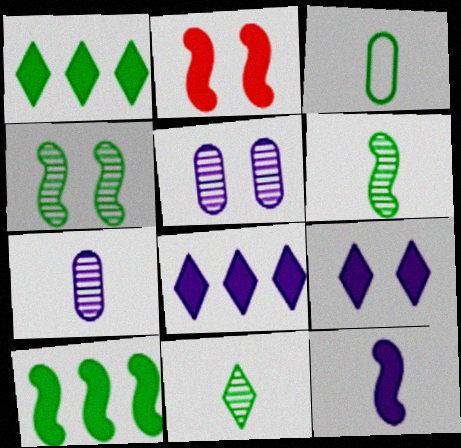[[1, 3, 4], 
[2, 10, 12]]